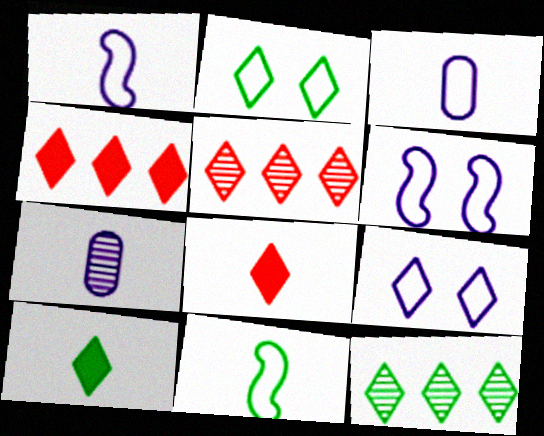[[2, 10, 12], 
[5, 9, 10], 
[7, 8, 11], 
[8, 9, 12]]